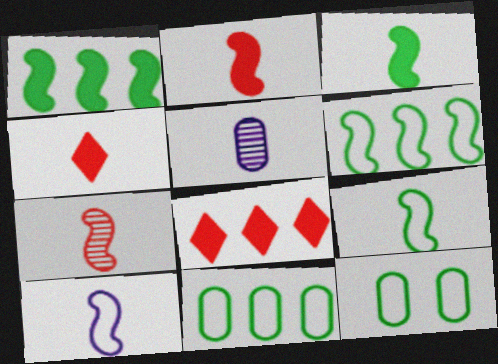[[3, 7, 10], 
[4, 5, 9]]